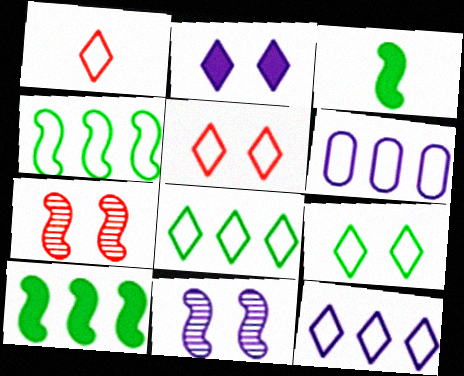[[1, 9, 12]]